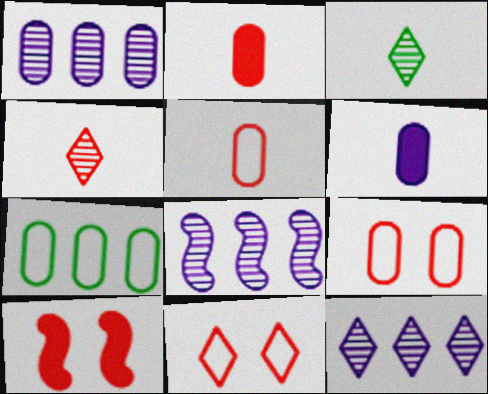[[1, 8, 12]]